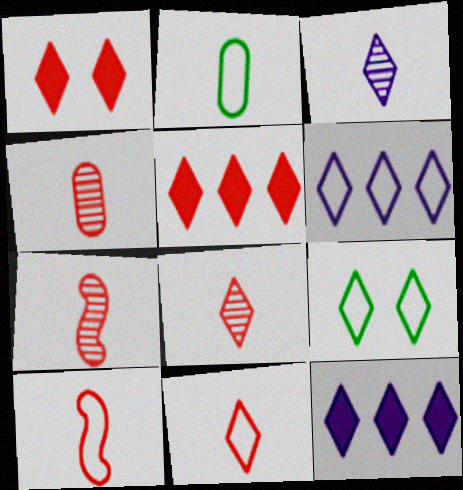[[3, 5, 9], 
[4, 7, 8], 
[6, 9, 11], 
[8, 9, 12]]